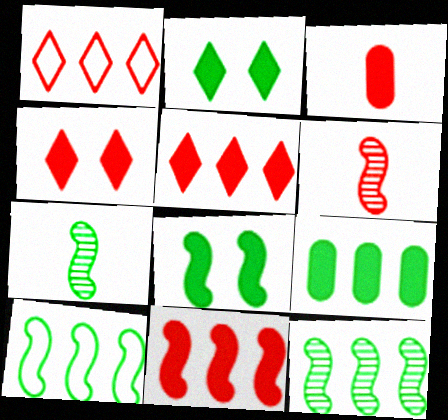[[3, 4, 11], 
[7, 8, 10]]